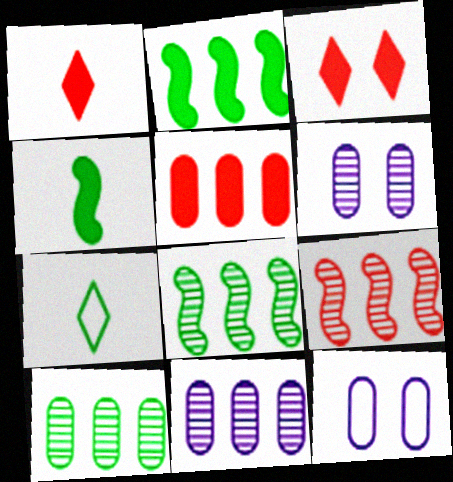[[1, 8, 12]]